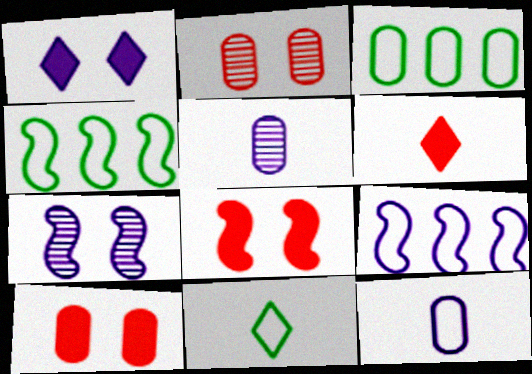[[1, 5, 9], 
[3, 5, 10], 
[3, 6, 7]]